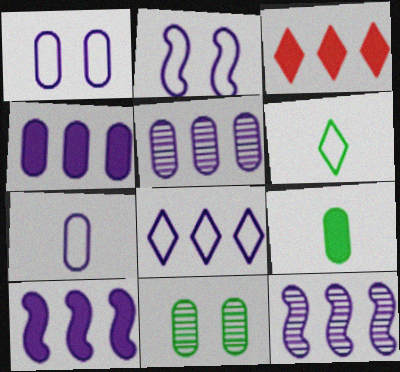[[2, 7, 8], 
[4, 8, 12], 
[5, 8, 10]]